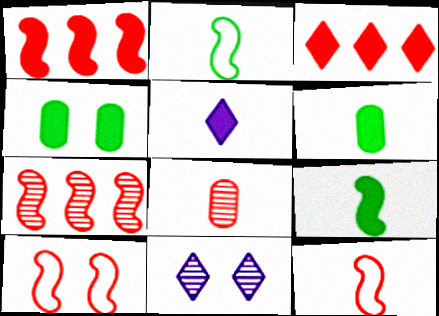[[1, 4, 5], 
[2, 5, 8], 
[3, 8, 10], 
[4, 10, 11]]